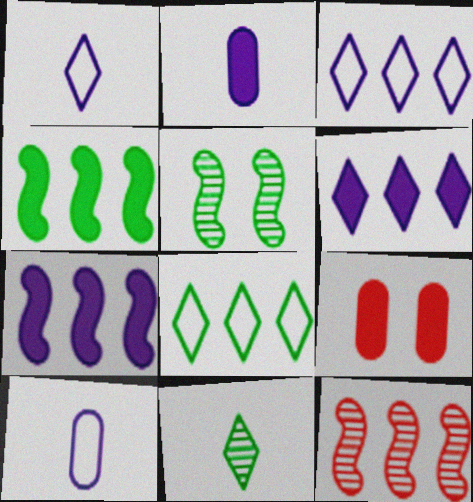[]